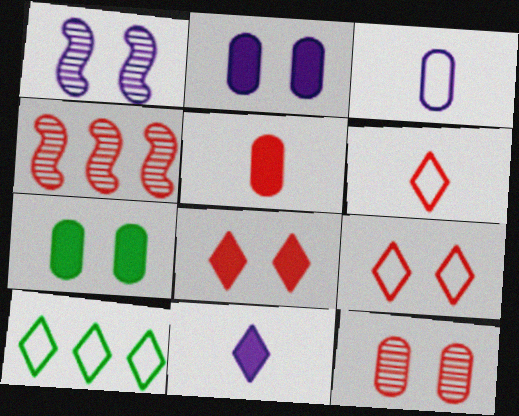[[1, 5, 10], 
[1, 7, 9], 
[4, 5, 9]]